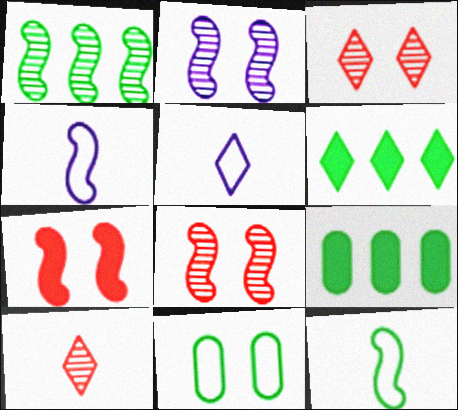[[1, 4, 7], 
[3, 4, 9], 
[3, 5, 6], 
[5, 8, 9]]